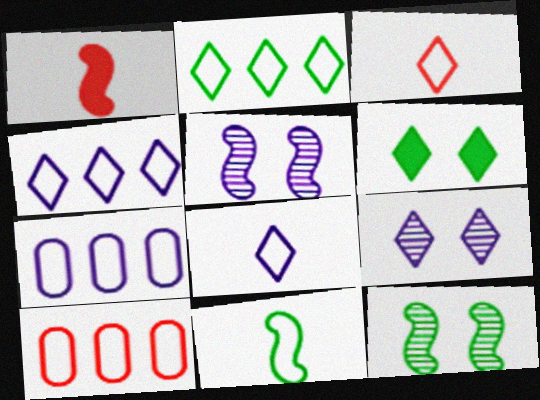[]